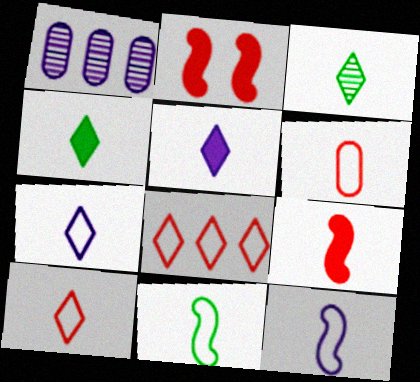[[3, 5, 10], 
[6, 7, 11]]